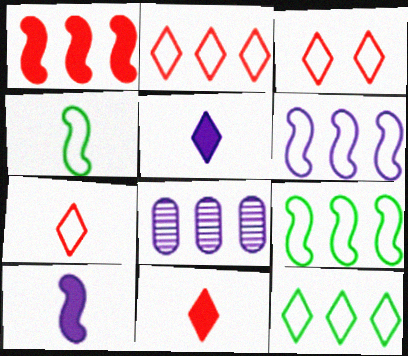[[1, 8, 12], 
[2, 3, 7]]